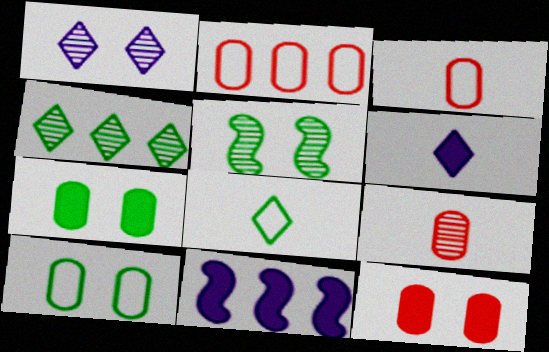[[2, 4, 11], 
[2, 5, 6], 
[2, 9, 12]]